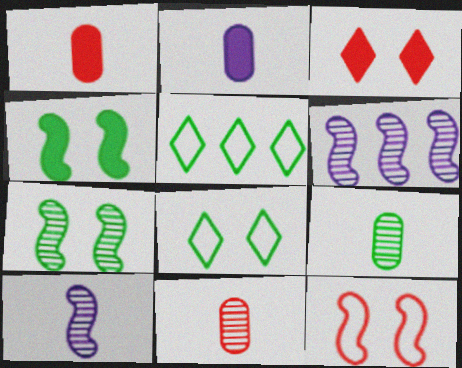[[1, 6, 8], 
[4, 5, 9]]